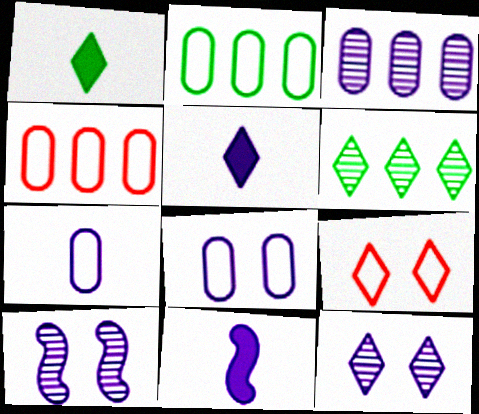[[1, 4, 10], 
[5, 6, 9]]